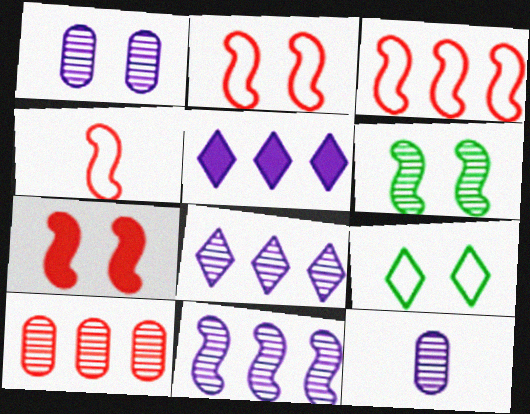[[1, 7, 9], 
[2, 3, 4]]